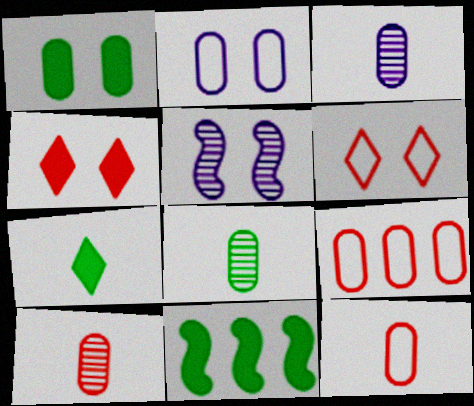[[1, 3, 9], 
[1, 5, 6], 
[1, 7, 11], 
[3, 6, 11], 
[3, 8, 10], 
[5, 7, 9]]